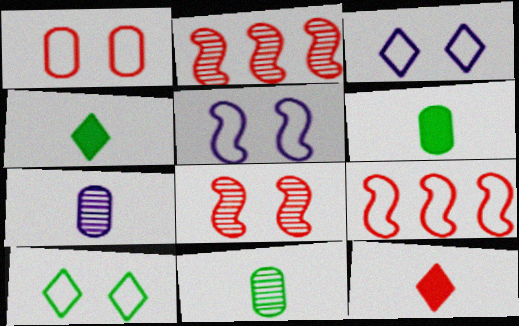[[1, 2, 12], 
[1, 5, 10], 
[2, 3, 6]]